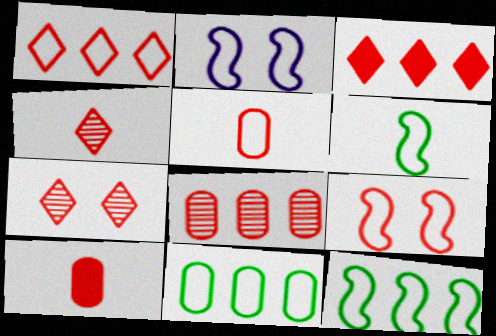[[1, 5, 9]]